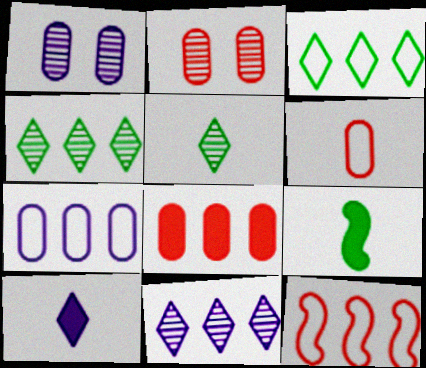[[2, 6, 8], 
[3, 7, 12]]